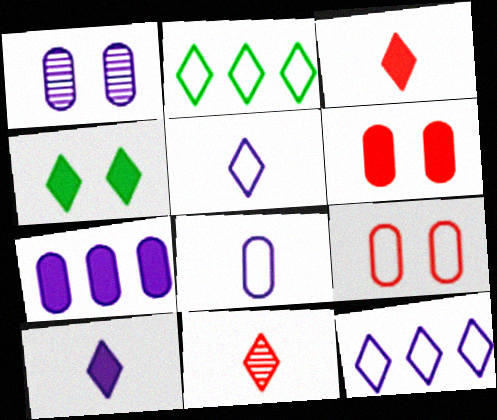[[1, 7, 8], 
[4, 11, 12]]